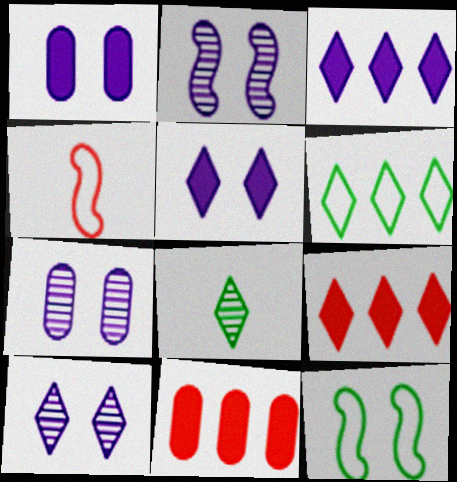[[2, 7, 10]]